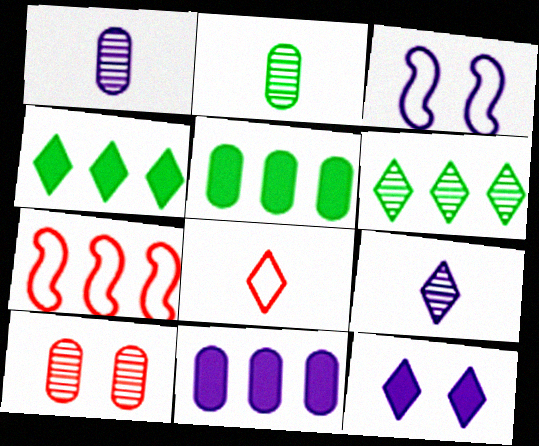[[2, 7, 12], 
[3, 9, 11], 
[6, 7, 11], 
[6, 8, 12]]